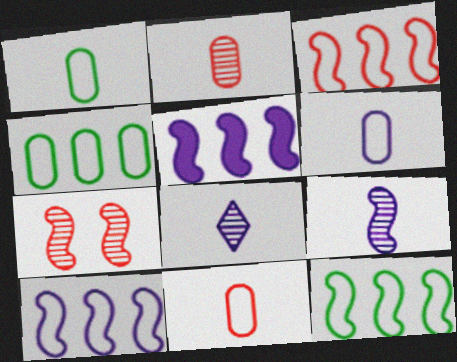[[1, 6, 11], 
[3, 10, 12]]